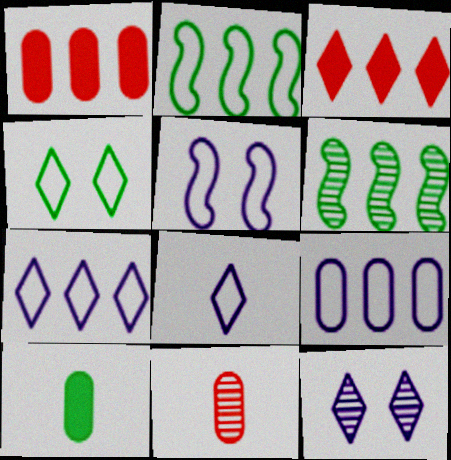[[1, 6, 7], 
[3, 6, 9], 
[4, 6, 10], 
[5, 8, 9], 
[6, 11, 12]]